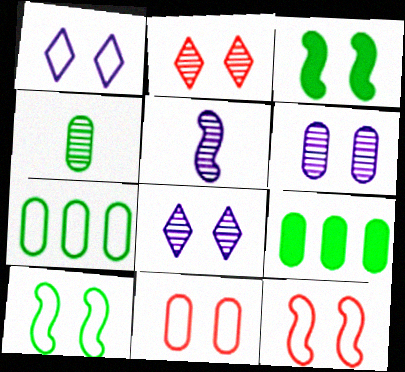[[1, 10, 11], 
[3, 8, 11]]